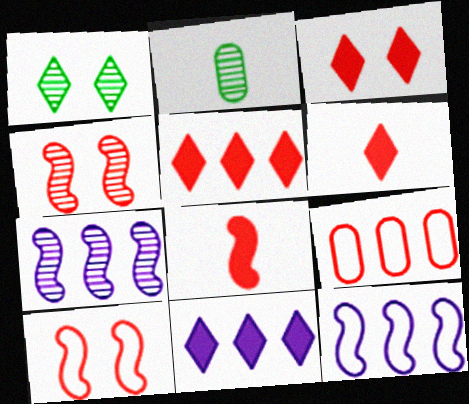[[2, 3, 12], 
[2, 10, 11], 
[3, 5, 6], 
[4, 6, 9]]